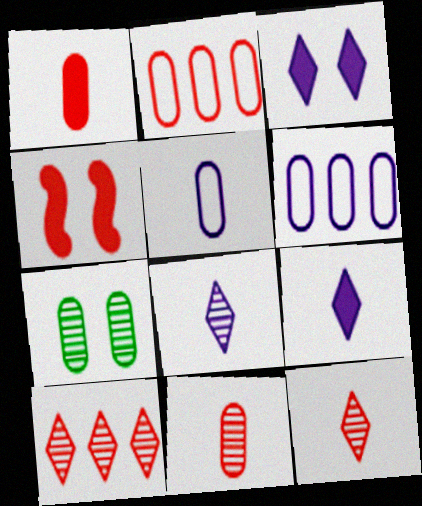[[1, 6, 7], 
[2, 4, 12]]